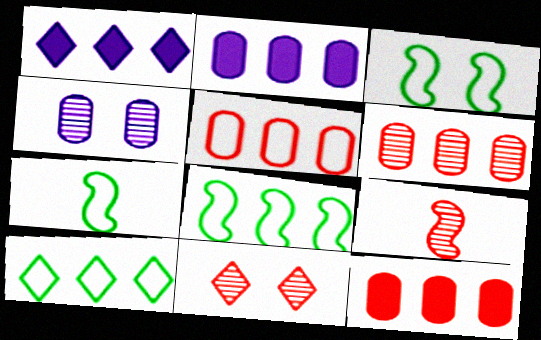[[1, 6, 8], 
[2, 7, 11], 
[3, 7, 8], 
[5, 6, 12], 
[6, 9, 11]]